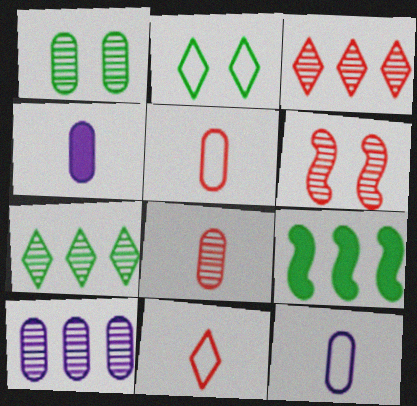[[1, 8, 10], 
[3, 6, 8]]